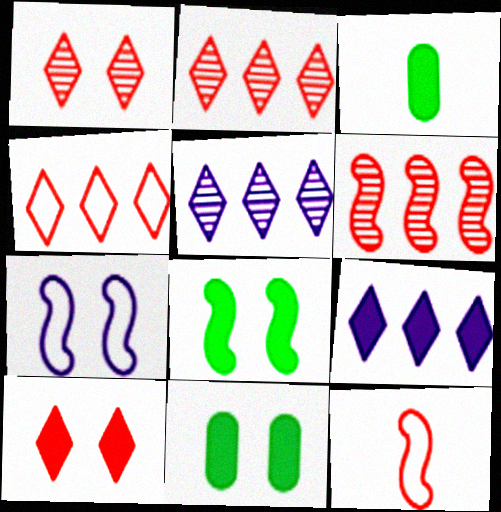[[1, 7, 11], 
[2, 3, 7], 
[5, 11, 12]]